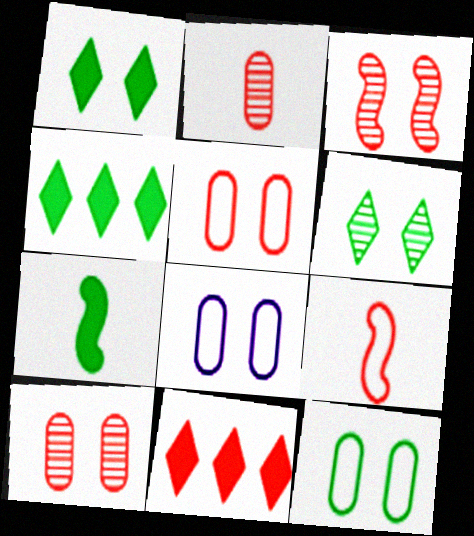[[1, 3, 8], 
[5, 8, 12], 
[9, 10, 11]]